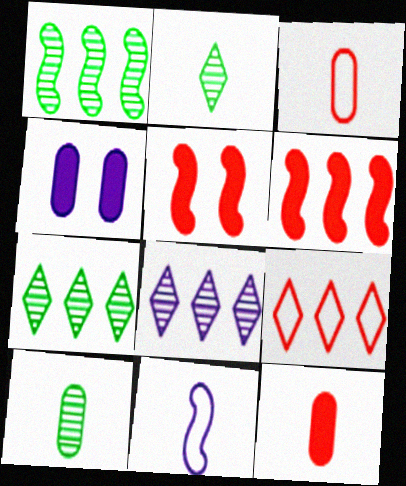[[1, 5, 11], 
[2, 11, 12], 
[4, 8, 11]]